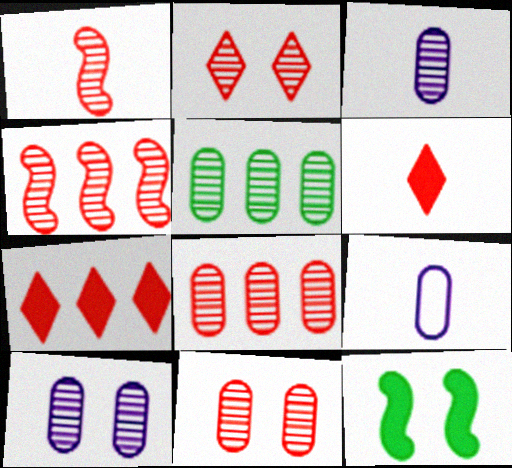[[1, 2, 8], 
[3, 5, 11]]